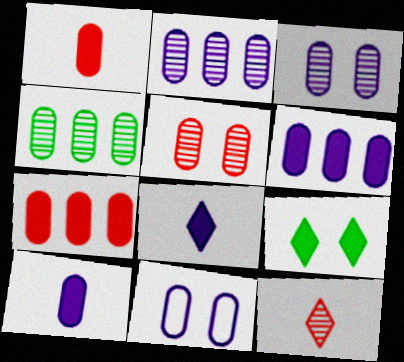[[1, 4, 11], 
[2, 10, 11]]